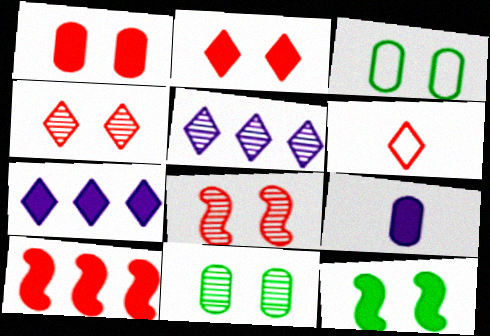[]